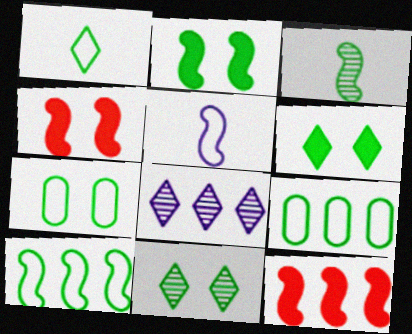[[1, 7, 10], 
[2, 3, 10], 
[2, 7, 11], 
[3, 6, 9], 
[8, 9, 12]]